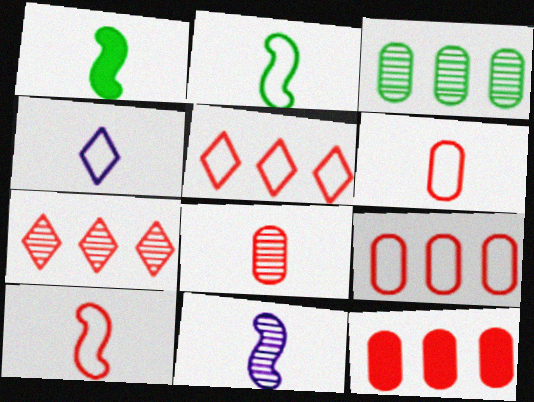[[1, 4, 8], 
[1, 10, 11], 
[2, 4, 6]]